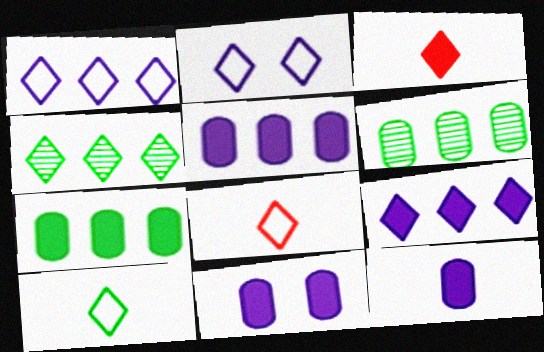[[2, 3, 4], 
[5, 11, 12]]